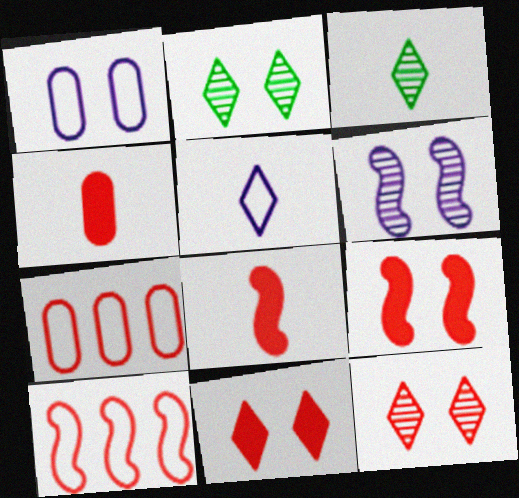[[1, 2, 9], 
[4, 10, 12], 
[7, 8, 12]]